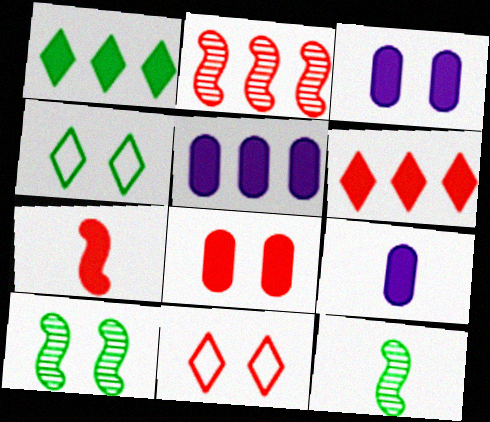[[1, 3, 7], 
[2, 4, 9], 
[3, 5, 9], 
[3, 10, 11], 
[5, 11, 12], 
[6, 7, 8]]